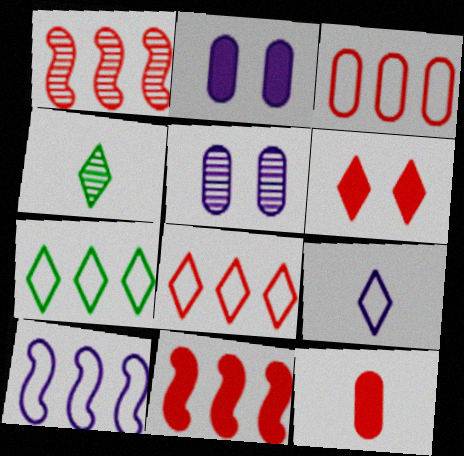[[1, 4, 5], 
[3, 7, 10], 
[6, 11, 12]]